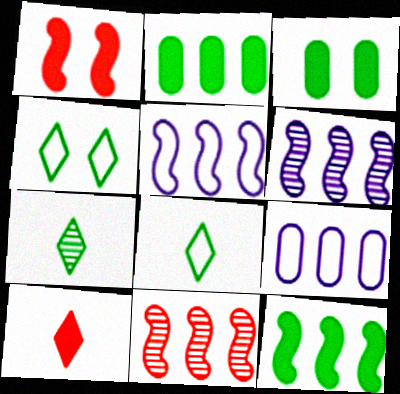[[1, 7, 9], 
[5, 11, 12]]